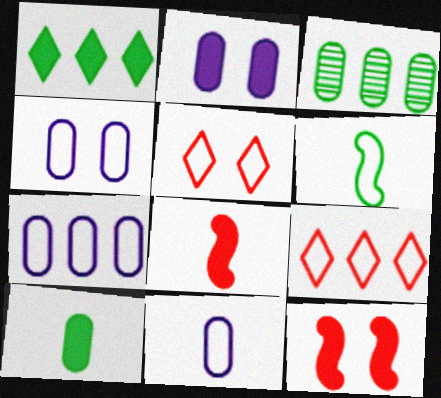[[1, 2, 8], 
[4, 6, 9], 
[4, 7, 11], 
[5, 6, 7]]